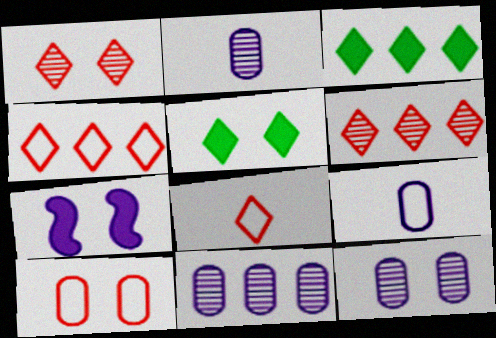[[2, 11, 12]]